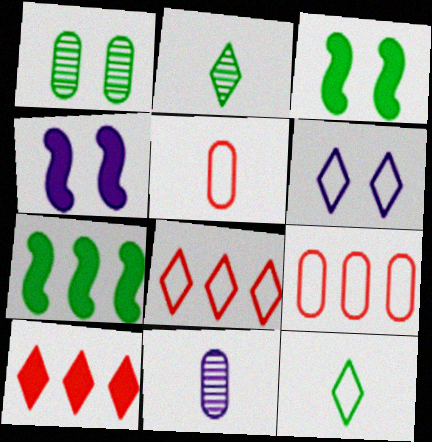[[1, 7, 12], 
[2, 4, 9], 
[2, 6, 10], 
[3, 8, 11], 
[6, 8, 12]]